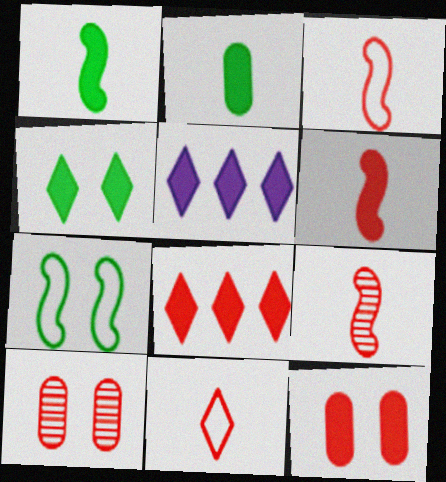[[1, 5, 12], 
[3, 6, 9], 
[3, 8, 10], 
[6, 8, 12]]